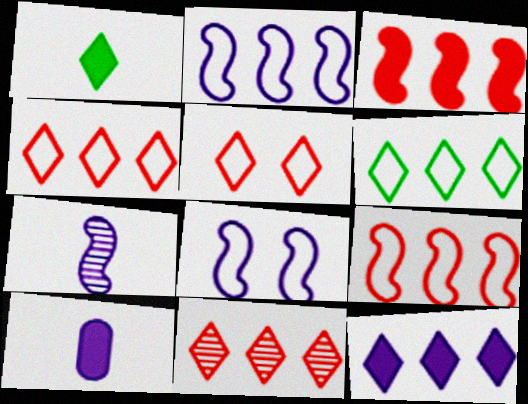[[6, 11, 12]]